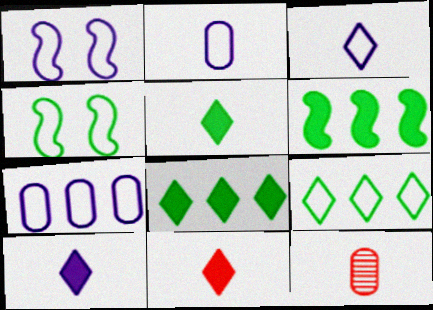[[1, 3, 7], 
[1, 8, 12], 
[5, 10, 11]]